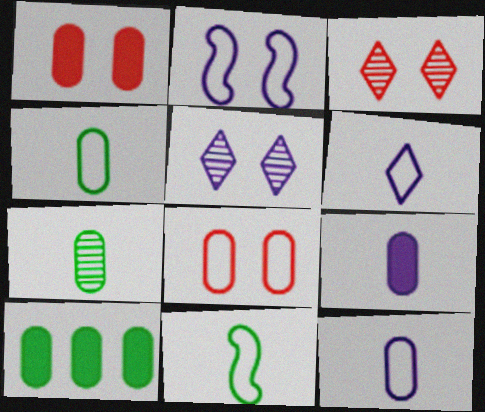[[1, 9, 10]]